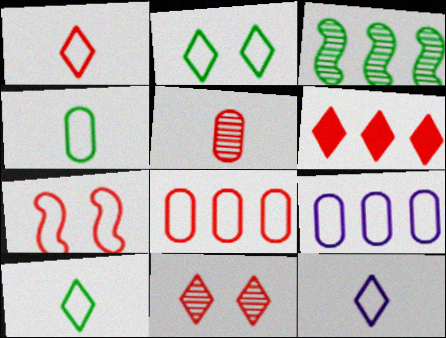[[1, 6, 11], 
[1, 7, 8], 
[1, 10, 12], 
[3, 6, 9], 
[5, 6, 7], 
[7, 9, 10]]